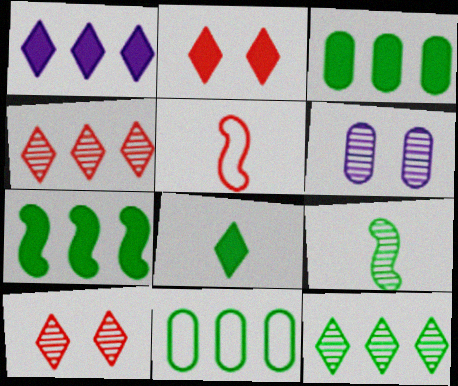[[1, 2, 8], 
[4, 6, 9], 
[7, 11, 12]]